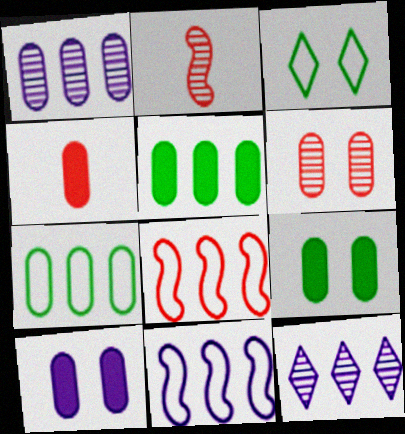[[4, 5, 10], 
[5, 8, 12]]